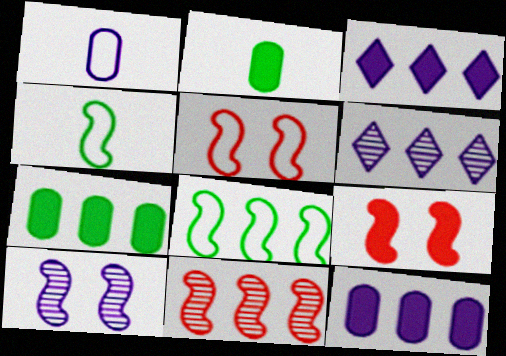[[1, 3, 10], 
[2, 3, 9], 
[2, 5, 6]]